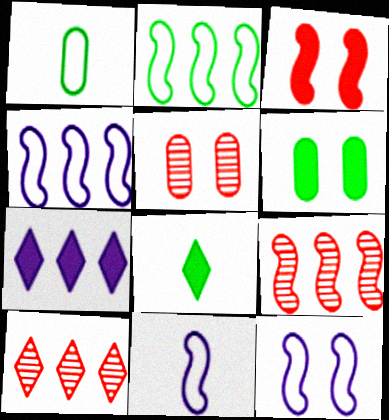[[4, 5, 8], 
[4, 11, 12], 
[6, 10, 11]]